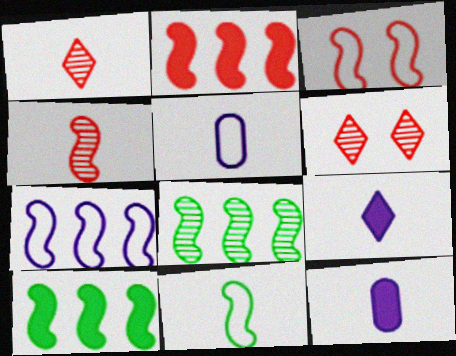[[1, 11, 12], 
[2, 3, 4], 
[2, 7, 8], 
[3, 7, 11], 
[5, 6, 10]]